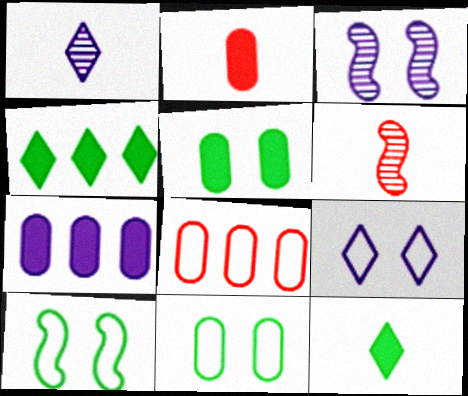[[2, 5, 7], 
[3, 8, 12]]